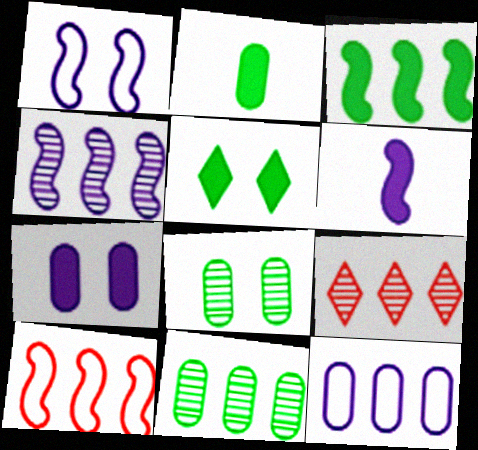[[1, 2, 9], 
[1, 4, 6], 
[2, 3, 5], 
[3, 4, 10], 
[3, 9, 12], 
[4, 9, 11]]